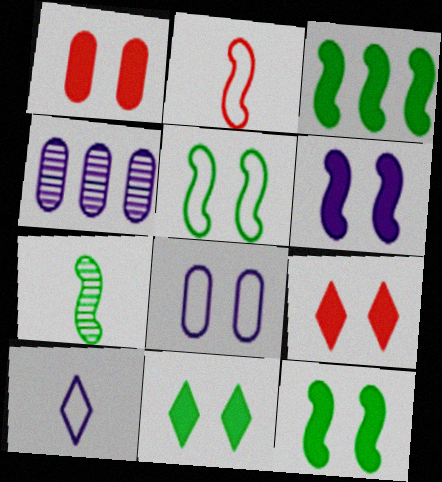[[1, 6, 11], 
[2, 4, 11], 
[3, 5, 7], 
[4, 6, 10]]